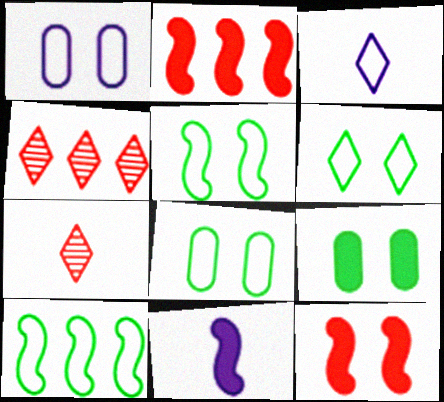[[4, 8, 11], 
[5, 6, 8]]